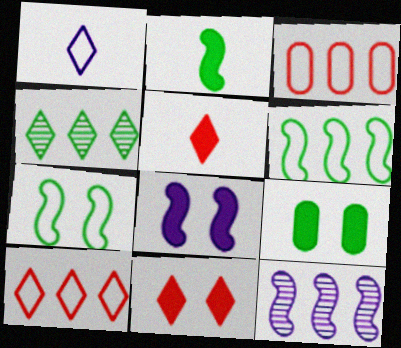[[1, 3, 7], 
[1, 4, 11], 
[8, 9, 11]]